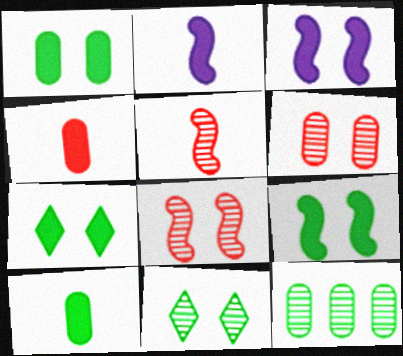[[1, 7, 9]]